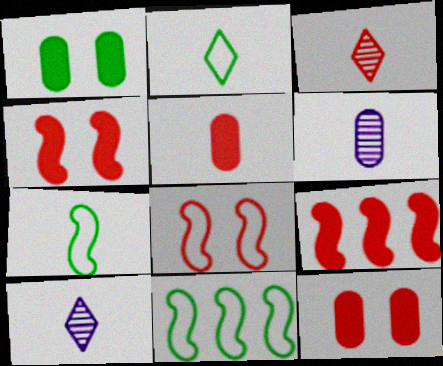[[5, 7, 10], 
[10, 11, 12]]